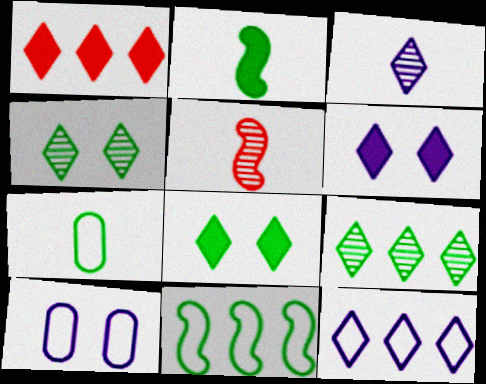[[1, 9, 12], 
[3, 6, 12]]